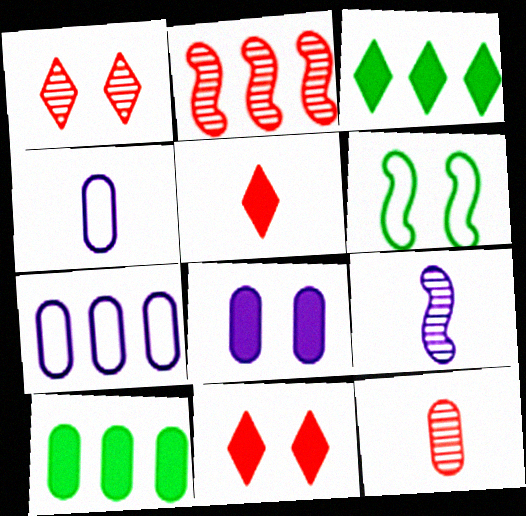[[1, 2, 12], 
[1, 6, 8], 
[2, 3, 7]]